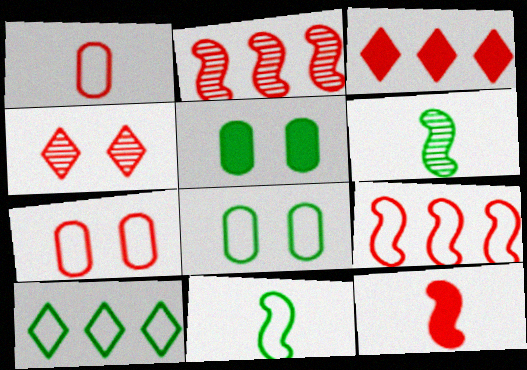[[5, 6, 10], 
[8, 10, 11]]